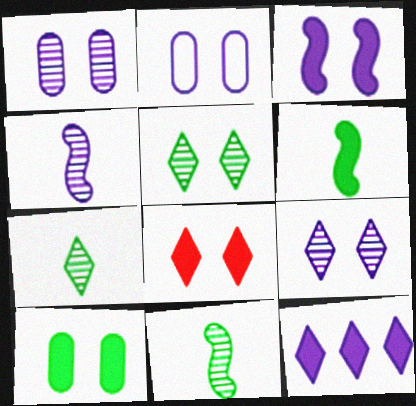[[2, 3, 9], 
[2, 4, 12], 
[3, 8, 10]]